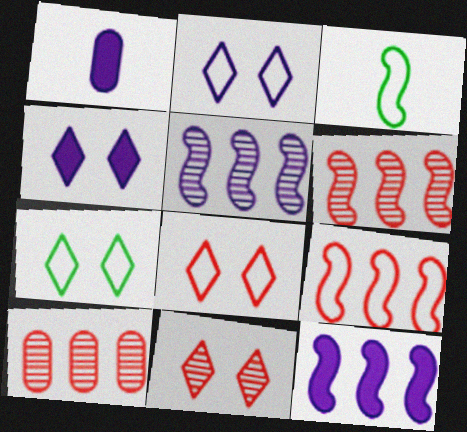[[1, 2, 5], 
[1, 4, 12], 
[1, 6, 7], 
[2, 7, 8], 
[3, 4, 10], 
[4, 7, 11]]